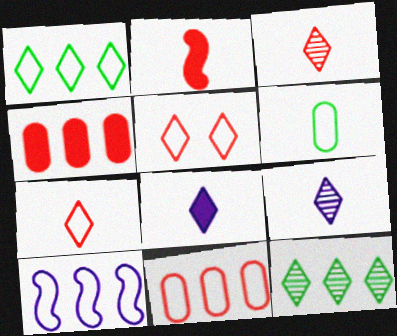[[1, 10, 11], 
[2, 6, 9], 
[4, 10, 12], 
[5, 6, 10], 
[5, 8, 12]]